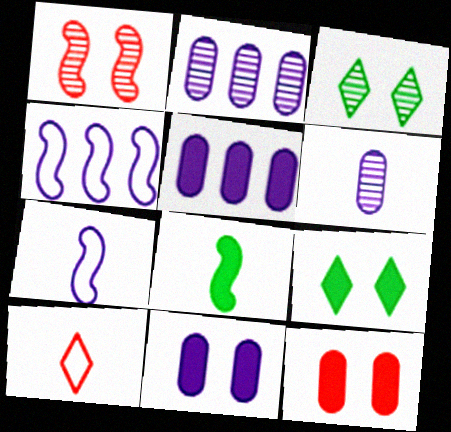[[1, 4, 8], 
[6, 8, 10]]